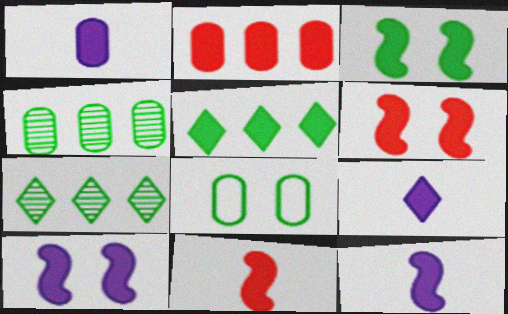[[1, 5, 6], 
[1, 9, 12], 
[2, 3, 9], 
[3, 6, 10]]